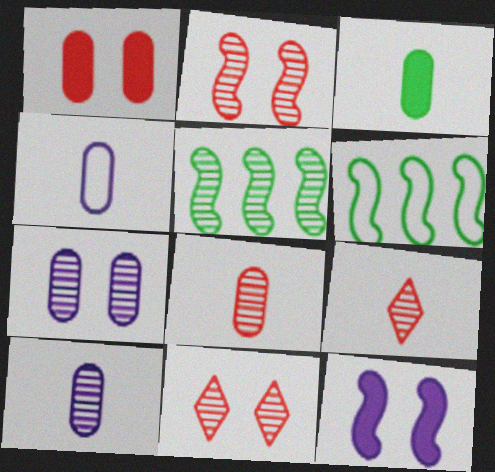[[3, 4, 8], 
[5, 7, 9], 
[5, 10, 11]]